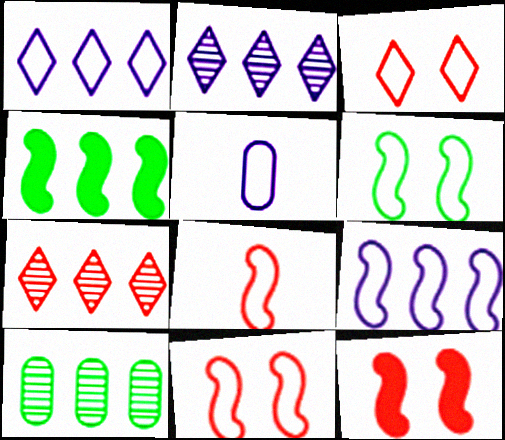[[6, 8, 9]]